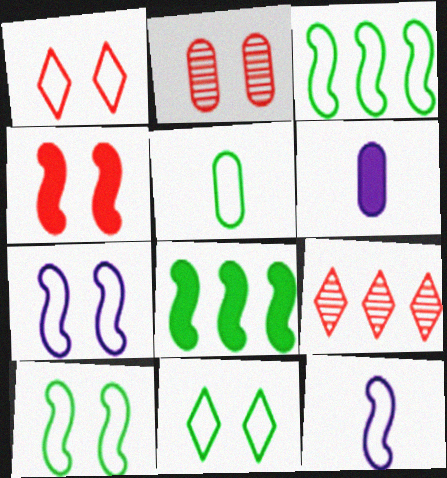[[1, 2, 4], 
[3, 5, 11], 
[6, 9, 10]]